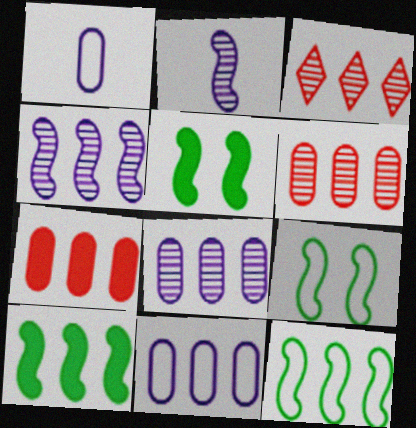[[1, 3, 5], 
[3, 10, 11]]